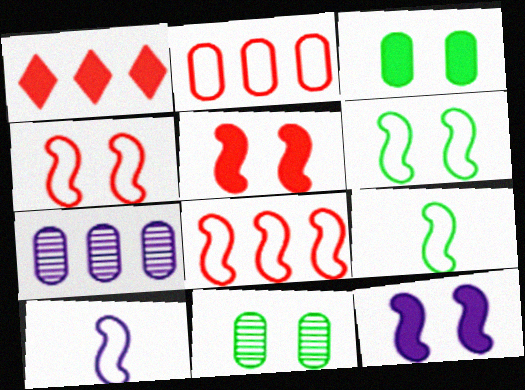[[1, 10, 11], 
[6, 8, 10]]